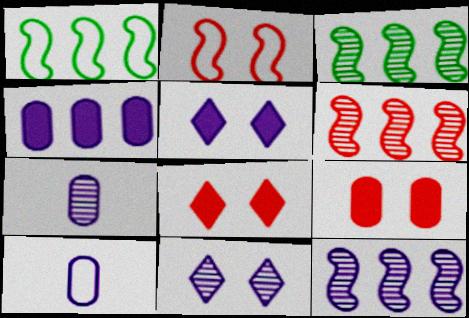[[1, 7, 8], 
[3, 6, 12], 
[3, 8, 10], 
[5, 10, 12], 
[7, 11, 12]]